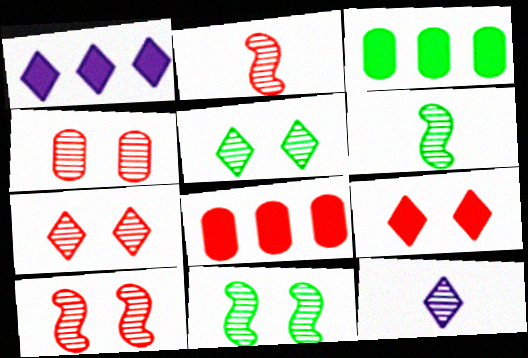[[4, 7, 10]]